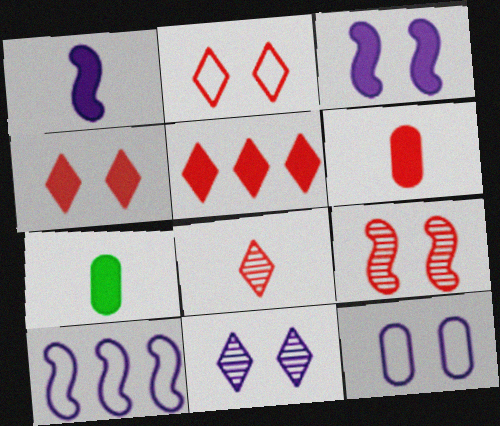[[2, 5, 8], 
[3, 5, 7], 
[3, 11, 12]]